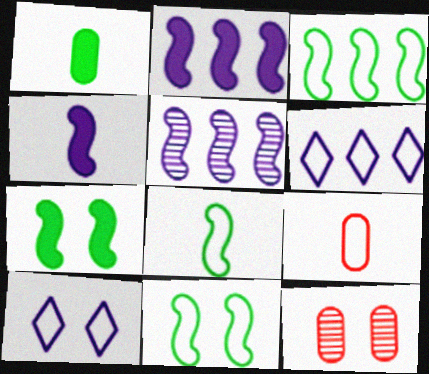[[3, 8, 11], 
[3, 9, 10], 
[6, 9, 11], 
[7, 10, 12]]